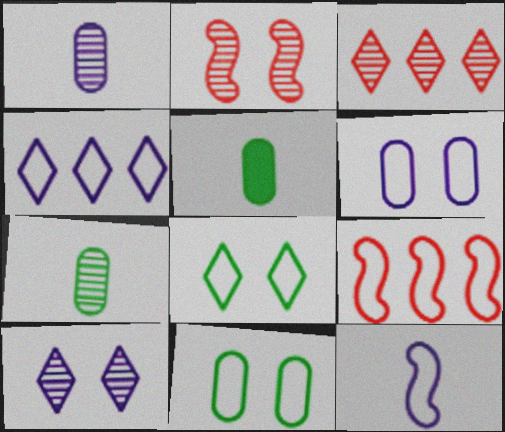[[2, 4, 5], 
[4, 6, 12], 
[5, 9, 10]]